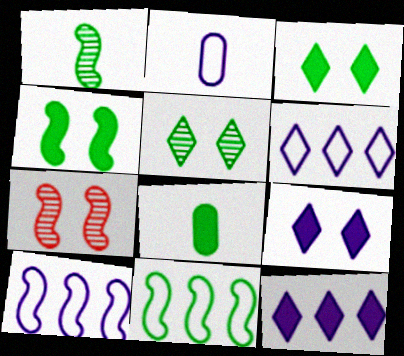[[1, 4, 11], 
[5, 8, 11], 
[6, 7, 8]]